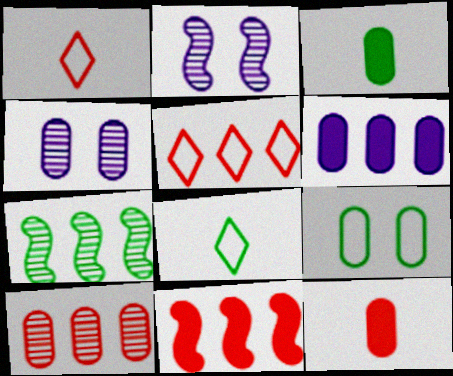[[2, 3, 5], 
[4, 8, 11], 
[5, 6, 7], 
[5, 10, 11]]